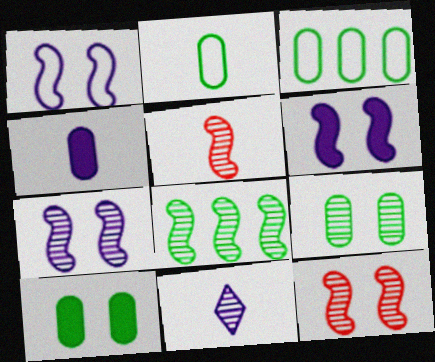[[1, 6, 7], 
[5, 7, 8]]